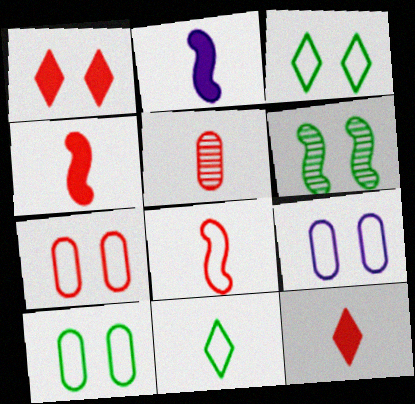[[1, 6, 9], 
[2, 5, 11], 
[5, 8, 12], 
[7, 9, 10]]